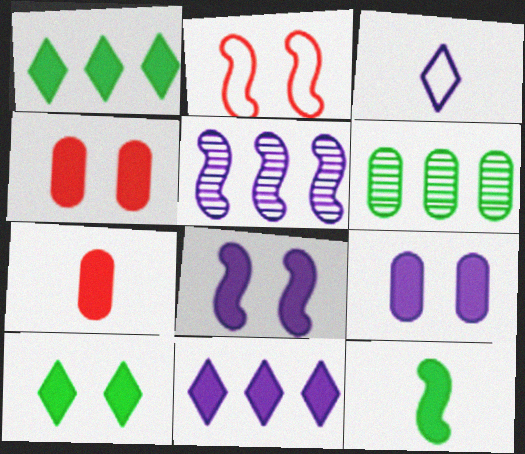[[1, 7, 8], 
[2, 5, 12], 
[3, 5, 9], 
[4, 8, 10], 
[4, 11, 12]]